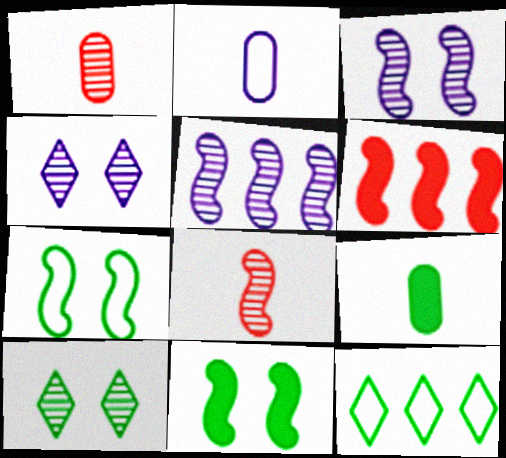[[1, 2, 9], 
[1, 5, 10], 
[2, 6, 10]]